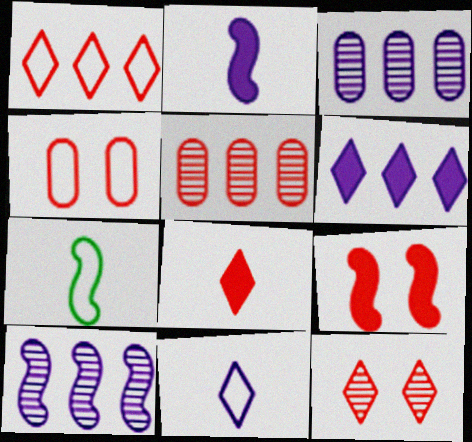[[1, 8, 12], 
[4, 9, 12], 
[7, 9, 10]]